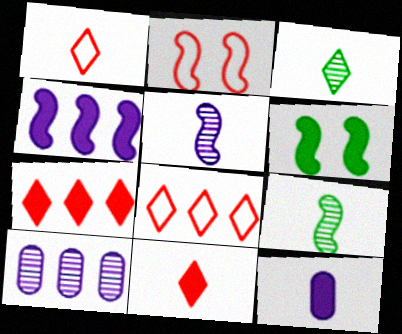[[1, 6, 10], 
[1, 9, 12], 
[2, 4, 9], 
[6, 7, 12]]